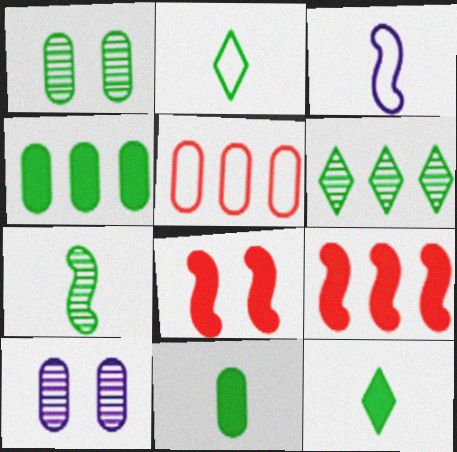[[1, 6, 7], 
[2, 7, 11], 
[2, 9, 10], 
[5, 10, 11]]